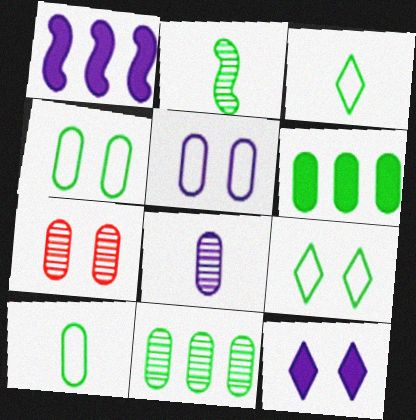[[1, 3, 7], 
[2, 6, 9], 
[7, 8, 11]]